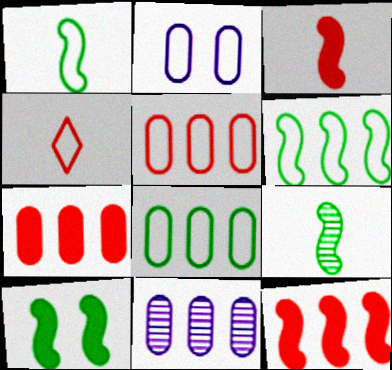[[2, 4, 6], 
[4, 10, 11], 
[6, 9, 10], 
[7, 8, 11]]